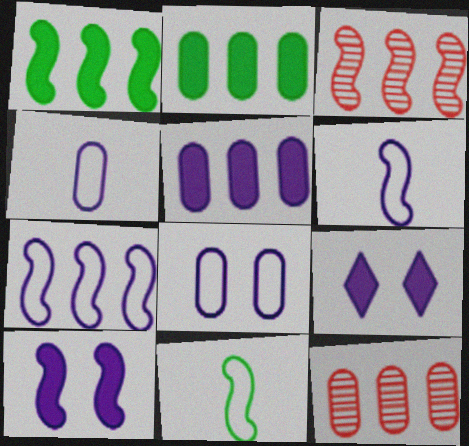[[1, 3, 7], 
[3, 10, 11], 
[9, 11, 12]]